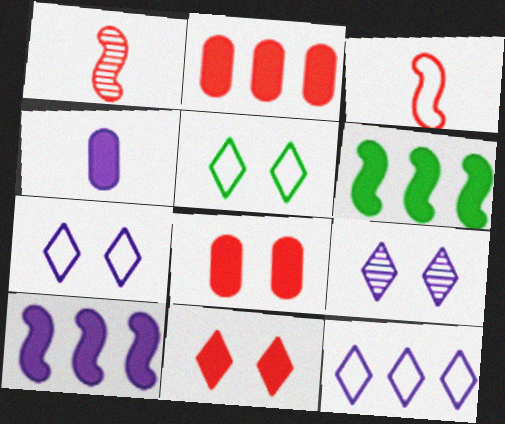[[4, 6, 11], 
[5, 9, 11]]